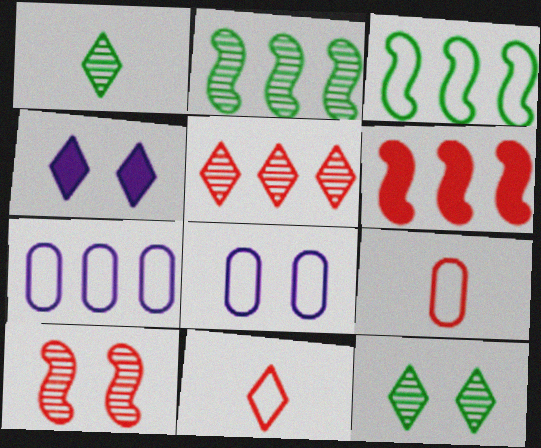[[1, 6, 8], 
[2, 4, 9], 
[3, 8, 11]]